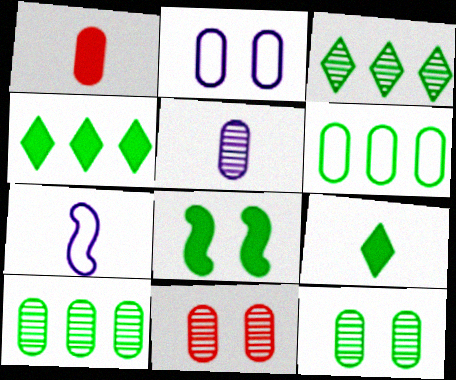[[1, 2, 10], 
[4, 7, 11], 
[5, 10, 11]]